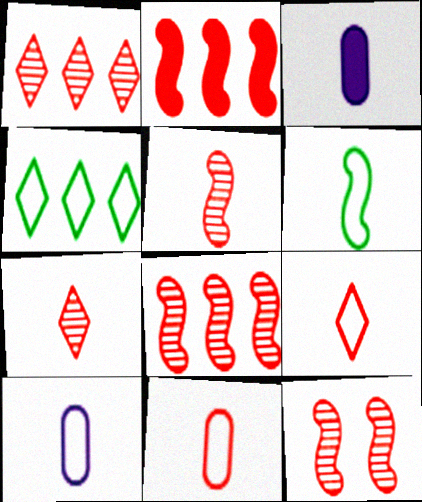[[3, 4, 12], 
[3, 6, 7], 
[5, 8, 12], 
[6, 9, 10]]